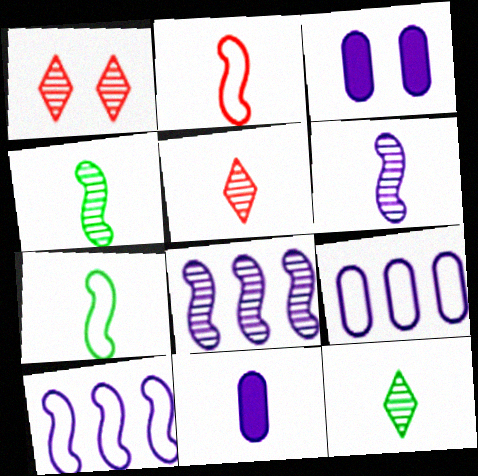[[2, 11, 12], 
[5, 7, 11]]